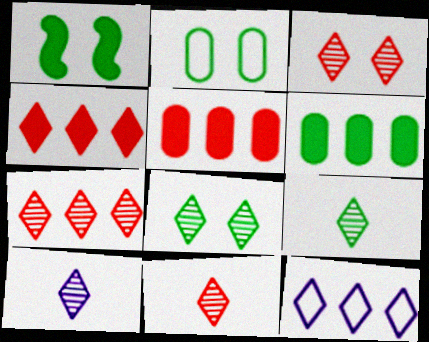[[1, 2, 8], 
[3, 7, 11], 
[7, 8, 10], 
[9, 10, 11]]